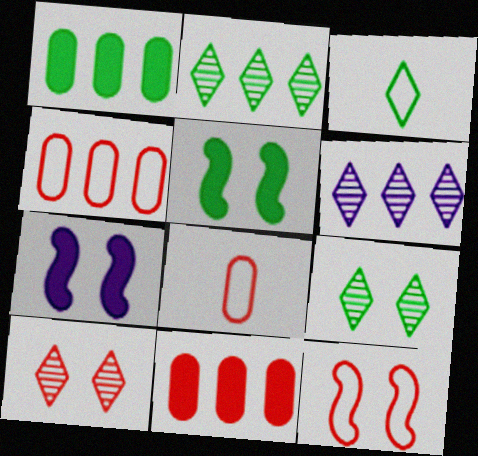[[2, 7, 8], 
[5, 6, 8]]